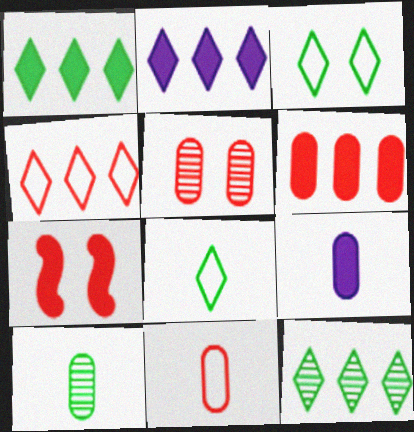[[1, 7, 9], 
[2, 4, 12], 
[5, 6, 11], 
[9, 10, 11]]